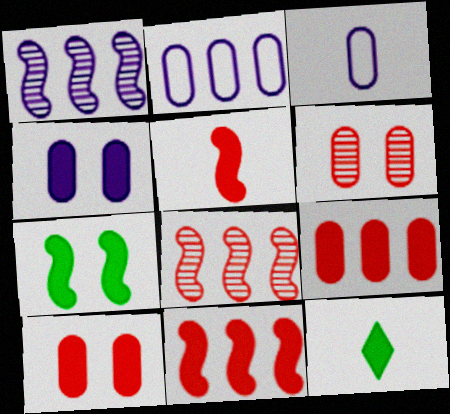[[4, 11, 12]]